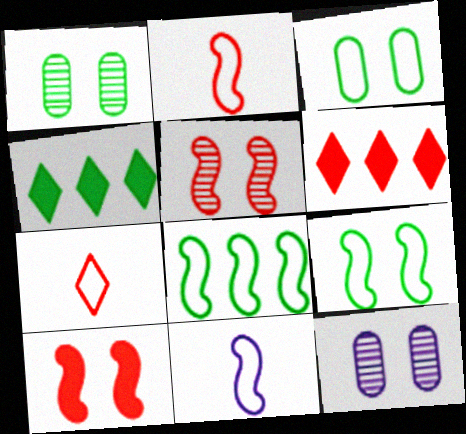[[1, 6, 11], 
[2, 4, 12]]